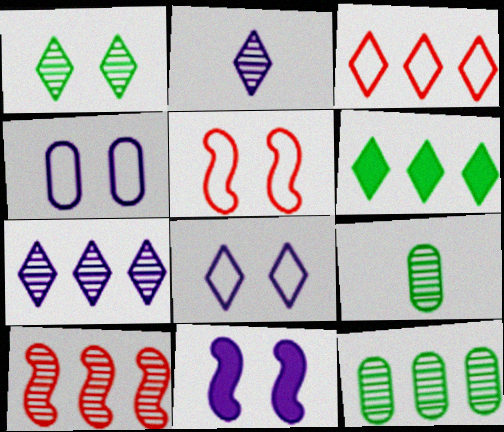[[3, 6, 7], 
[3, 9, 11], 
[7, 10, 12]]